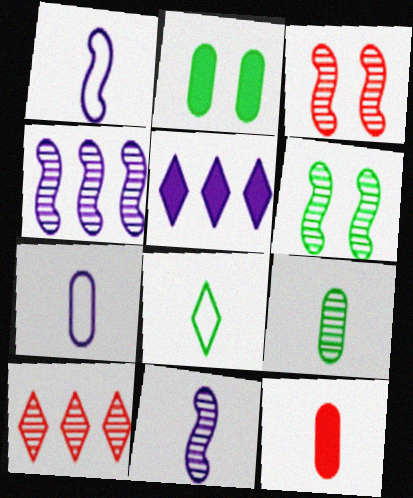[[1, 2, 10], 
[7, 9, 12], 
[8, 11, 12]]